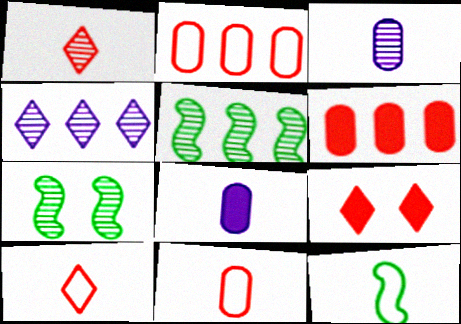[[1, 8, 12]]